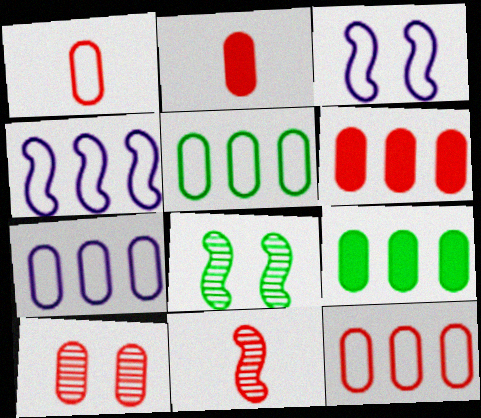[[1, 6, 10], 
[2, 10, 12], 
[5, 7, 12]]